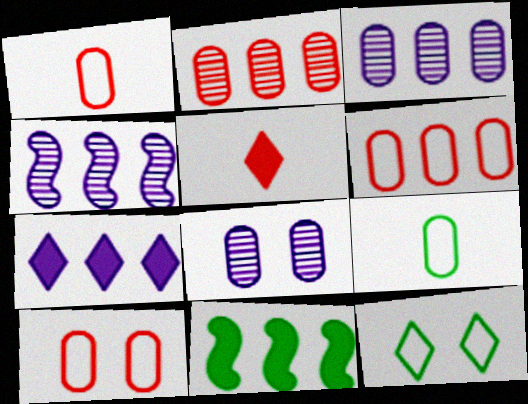[[1, 6, 10]]